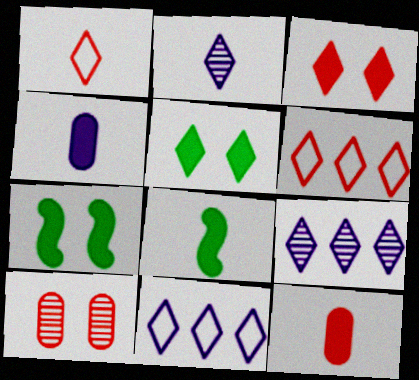[[1, 5, 9], 
[2, 5, 6], 
[8, 10, 11]]